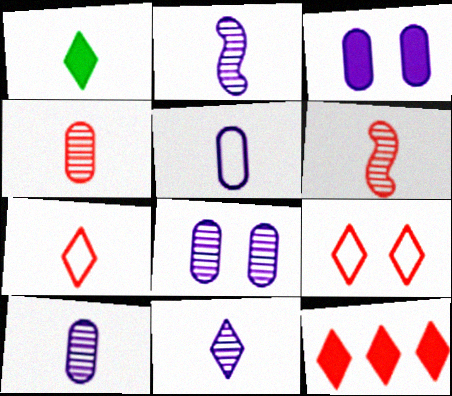[[1, 5, 6], 
[1, 7, 11], 
[2, 10, 11]]